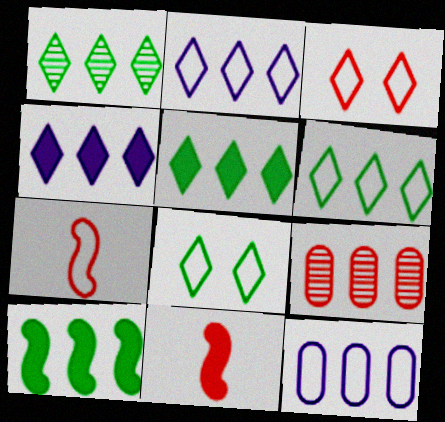[[1, 5, 6], 
[2, 9, 10], 
[3, 9, 11], 
[7, 8, 12]]